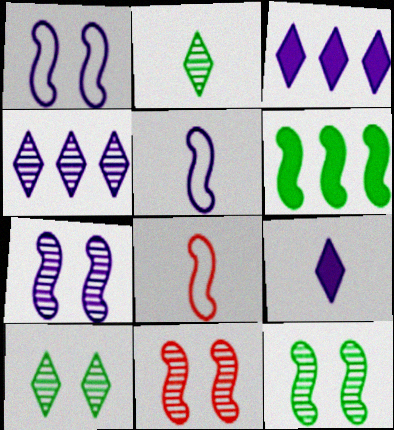[[5, 6, 11], 
[6, 7, 8], 
[7, 11, 12]]